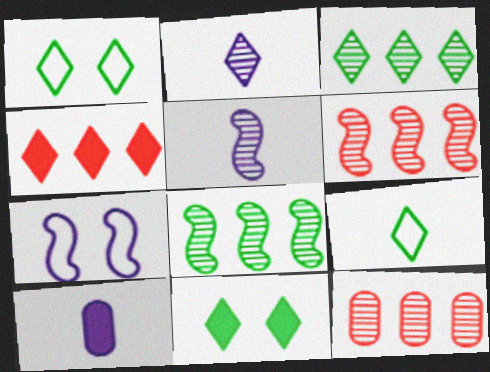[[1, 2, 4], 
[1, 6, 10], 
[3, 9, 11]]